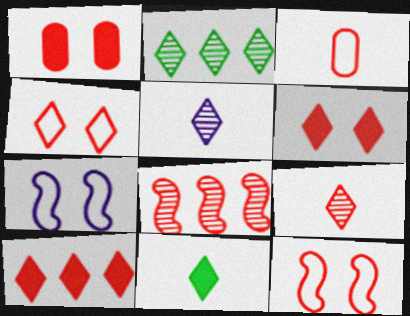[[3, 6, 8], 
[4, 9, 10]]